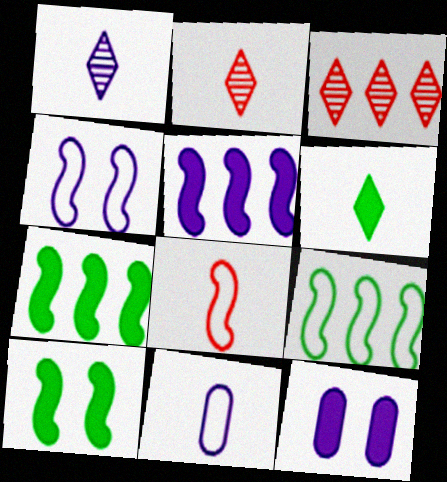[[2, 9, 12], 
[3, 10, 11], 
[4, 8, 9]]